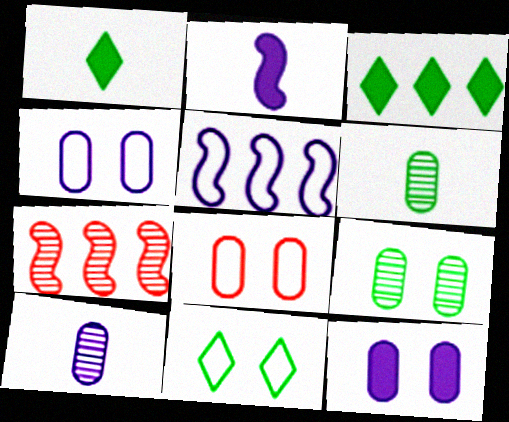[[1, 4, 7], 
[8, 9, 12]]